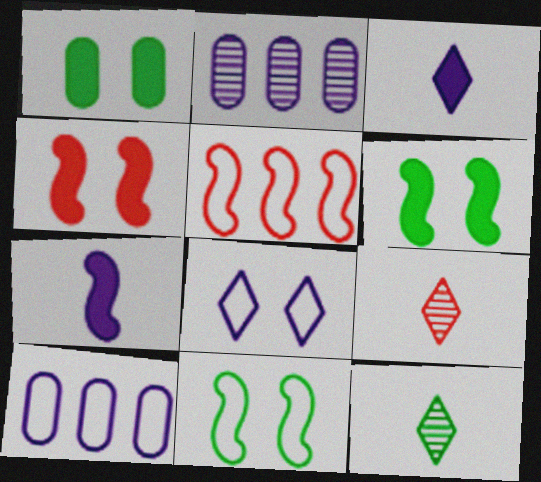[[2, 7, 8], 
[4, 10, 12], 
[6, 9, 10]]